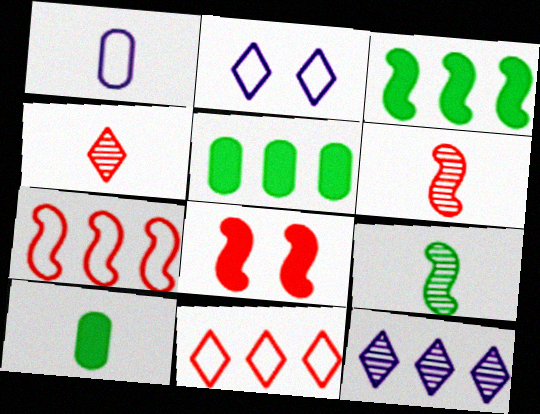[[2, 5, 6], 
[5, 7, 12], 
[6, 7, 8]]